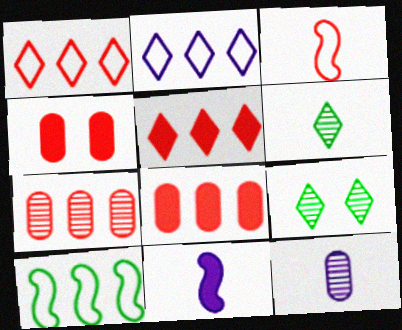[]